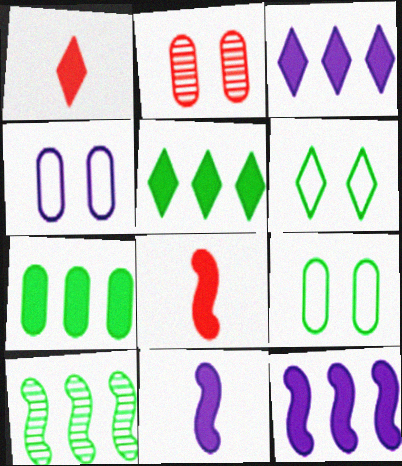[[1, 4, 10]]